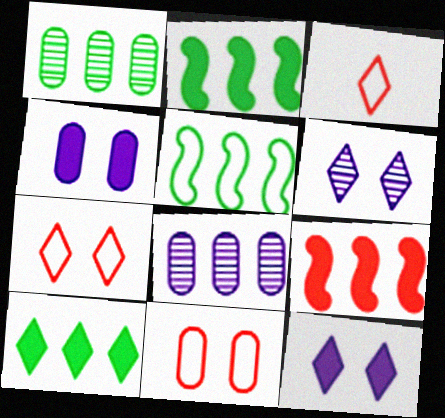[[1, 5, 10], 
[3, 6, 10]]